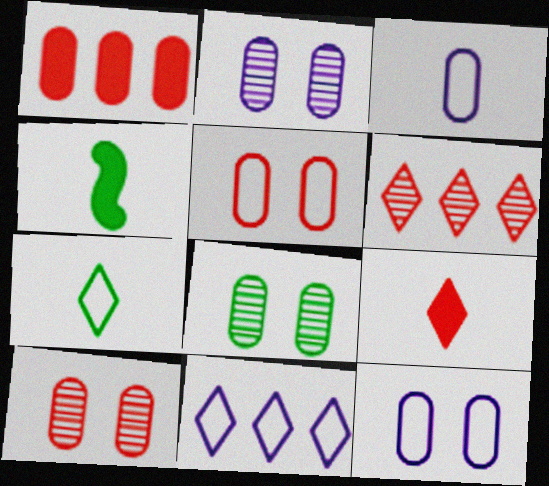[[1, 3, 8], 
[2, 8, 10], 
[4, 6, 12], 
[4, 10, 11]]